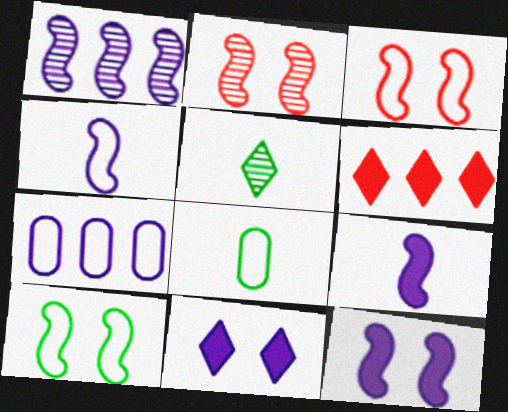[[1, 4, 12], 
[2, 10, 12]]